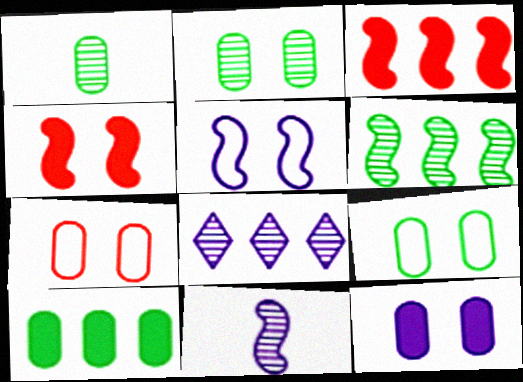[[1, 9, 10], 
[2, 7, 12]]